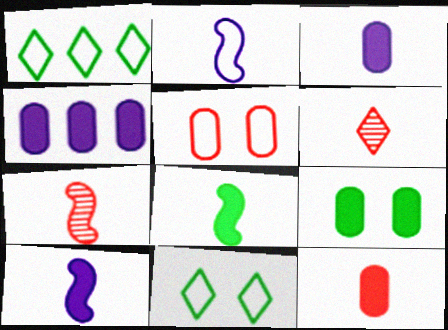[[1, 2, 5], 
[2, 7, 8], 
[4, 7, 11], 
[4, 9, 12]]